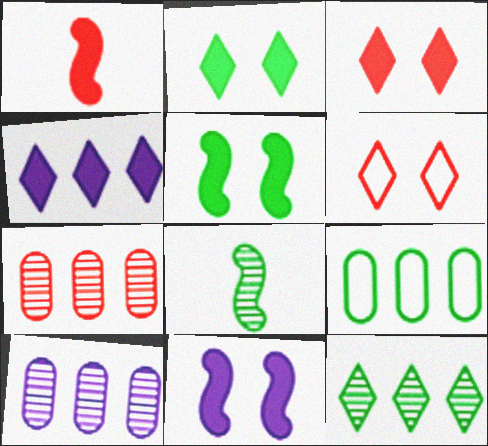[[1, 6, 7], 
[2, 8, 9]]